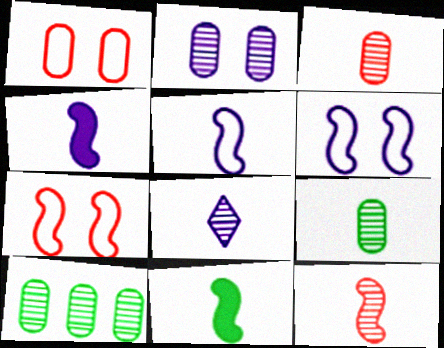[[2, 3, 10], 
[5, 11, 12], 
[8, 9, 12]]